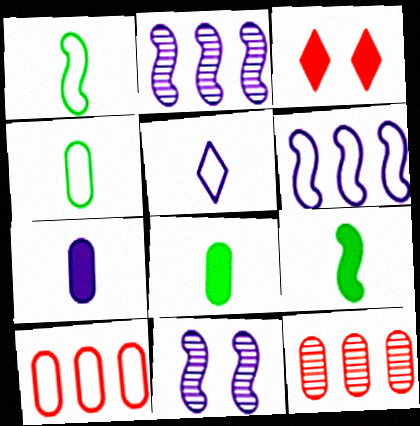[[2, 3, 4]]